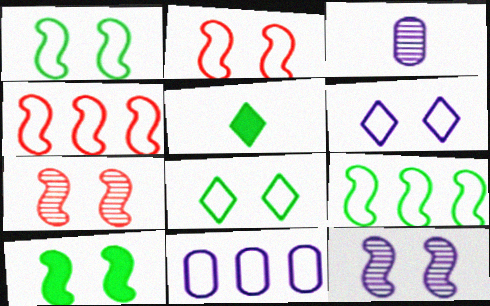[[2, 10, 12], 
[5, 7, 11]]